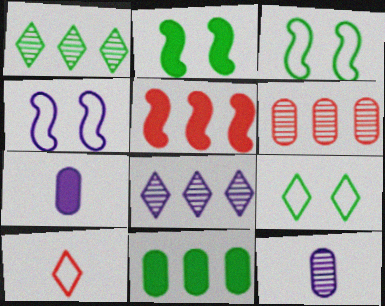[[4, 7, 8], 
[5, 9, 12]]